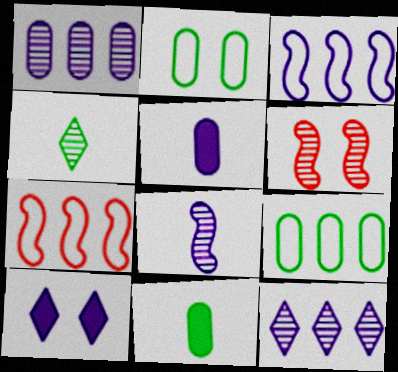[[1, 4, 6], 
[2, 6, 10]]